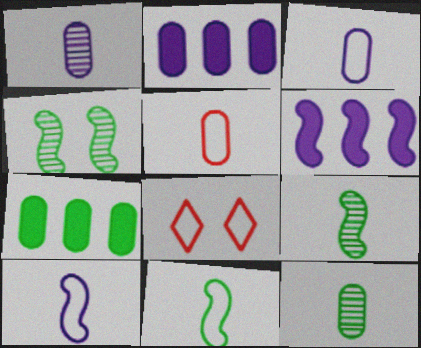[[2, 8, 9], 
[6, 8, 12]]